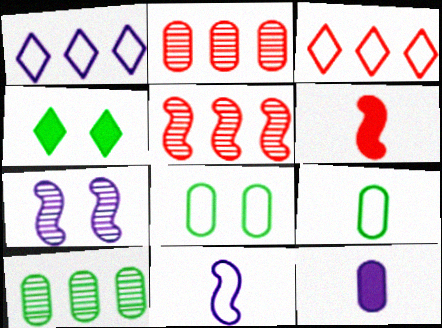[[1, 7, 12], 
[2, 4, 11], 
[2, 8, 12], 
[3, 8, 11]]